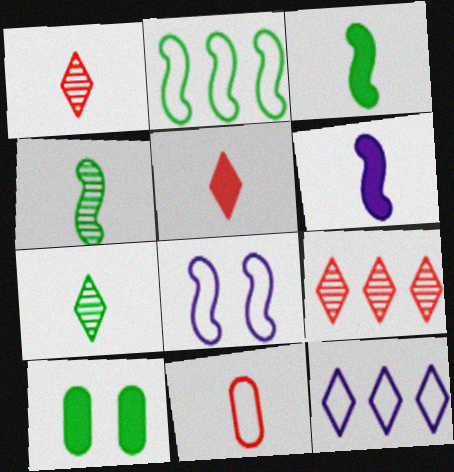[[2, 7, 10], 
[6, 7, 11]]